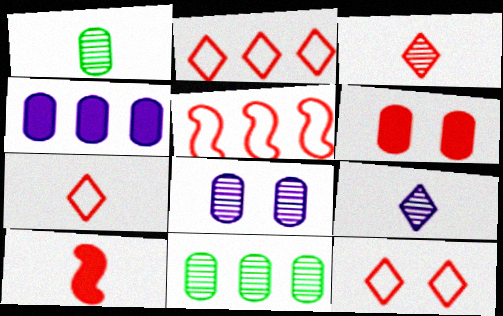[[2, 7, 12], 
[3, 5, 6]]